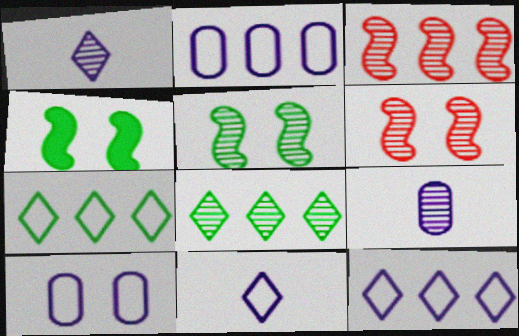[[6, 8, 9]]